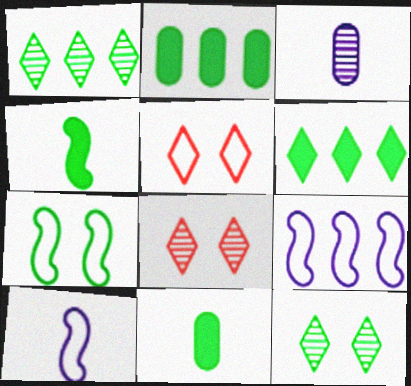[[1, 7, 11], 
[2, 8, 10], 
[8, 9, 11]]